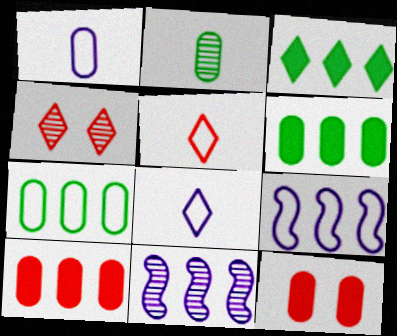[[2, 4, 11], 
[3, 4, 8]]